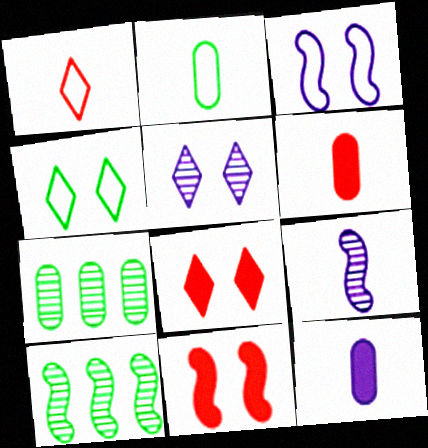[[4, 5, 8]]